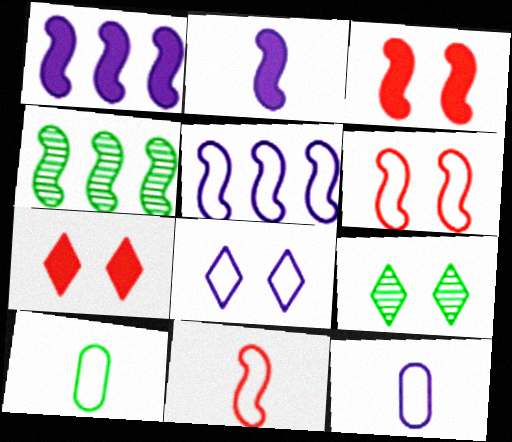[[2, 4, 6], 
[4, 7, 12], 
[5, 8, 12], 
[7, 8, 9]]